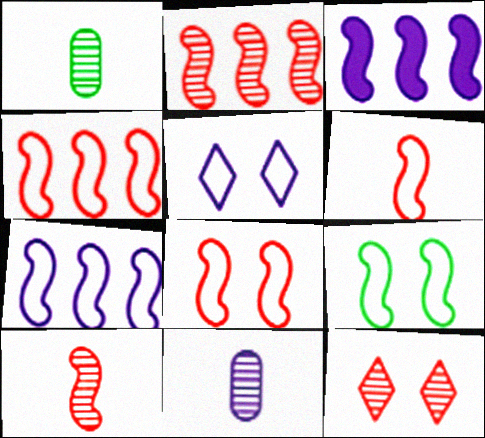[[3, 5, 11], 
[3, 9, 10], 
[4, 6, 8], 
[6, 7, 9]]